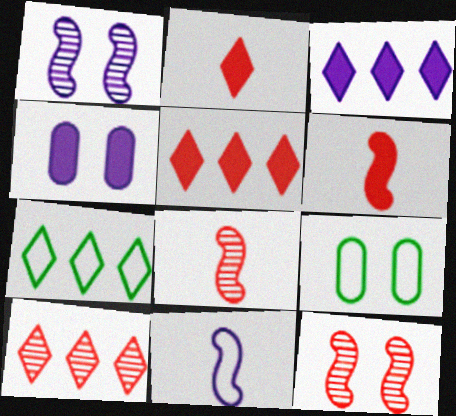[[3, 7, 10], 
[3, 8, 9], 
[4, 7, 8]]